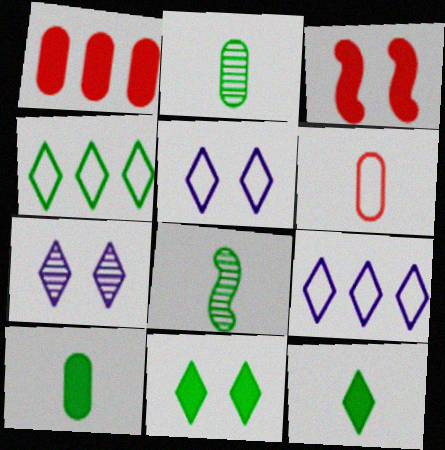[[1, 5, 8], 
[2, 3, 9]]